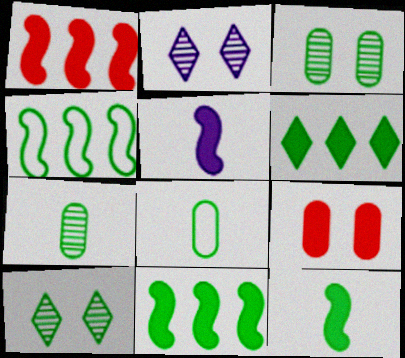[[1, 2, 8], 
[5, 6, 9], 
[8, 10, 11]]